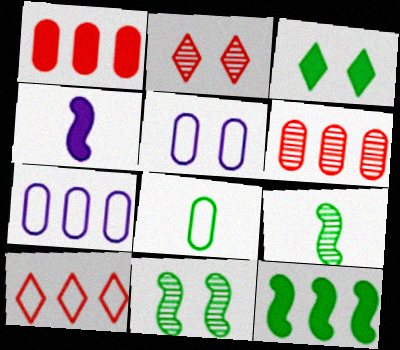[[1, 3, 4]]